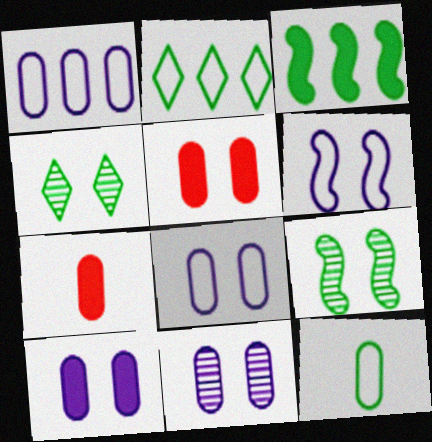[[3, 4, 12], 
[4, 5, 6], 
[8, 10, 11]]